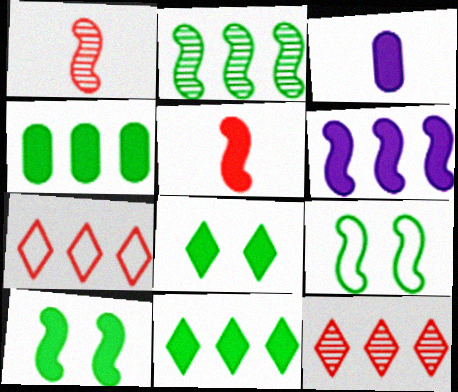[[1, 6, 9], 
[3, 9, 12], 
[5, 6, 10]]